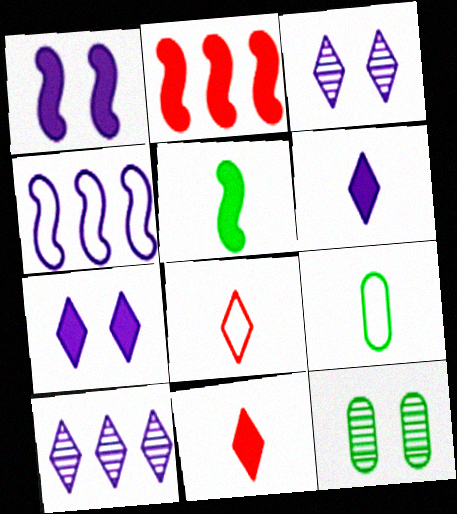[[1, 2, 5], 
[2, 3, 9], 
[4, 11, 12]]